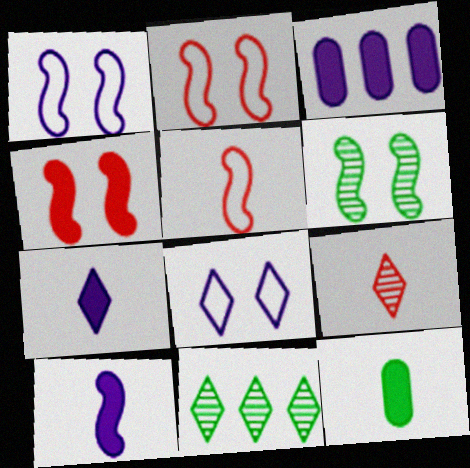[[1, 4, 6]]